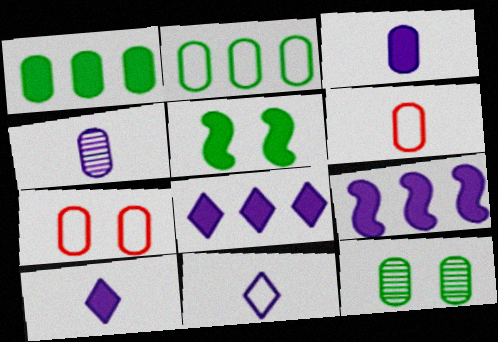[[1, 4, 7]]